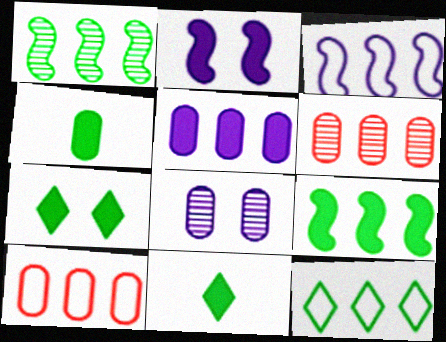[[3, 10, 12], 
[4, 7, 9], 
[4, 8, 10]]